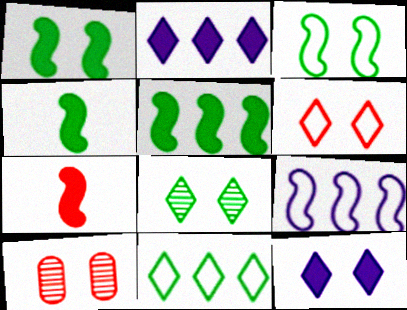[[1, 4, 5], 
[3, 10, 12], 
[6, 8, 12]]